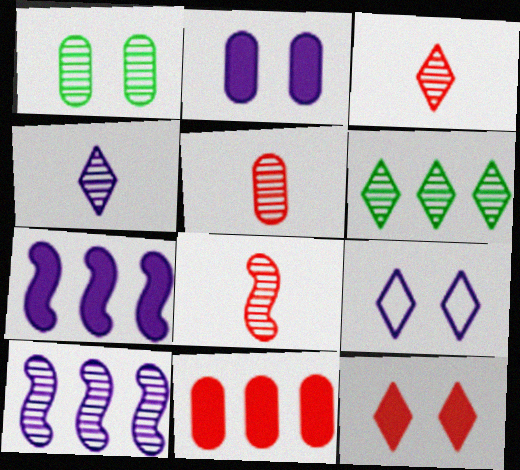[[1, 3, 10], 
[3, 5, 8]]